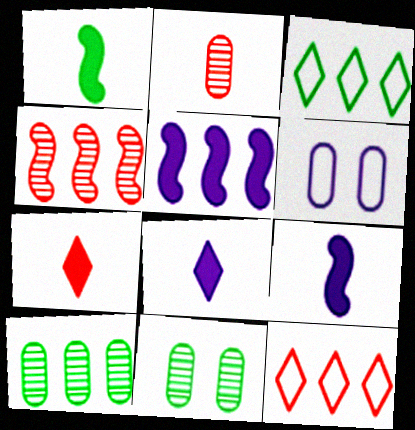[[1, 3, 11], 
[5, 10, 12], 
[9, 11, 12]]